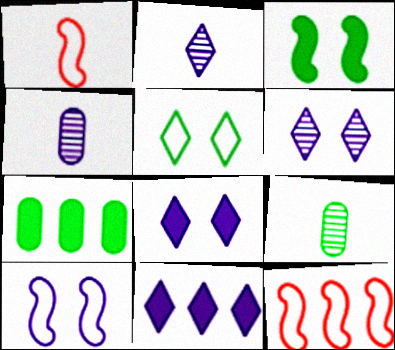[[1, 6, 7], 
[4, 10, 11], 
[8, 9, 12]]